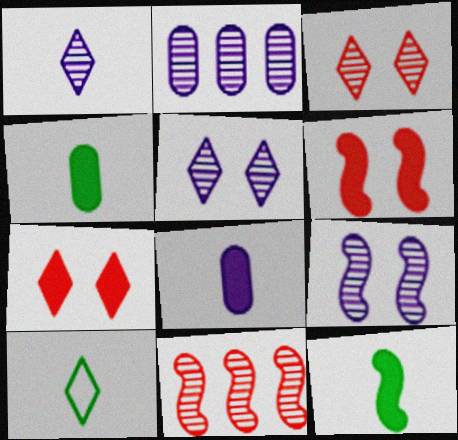[[1, 2, 9], 
[2, 6, 10]]